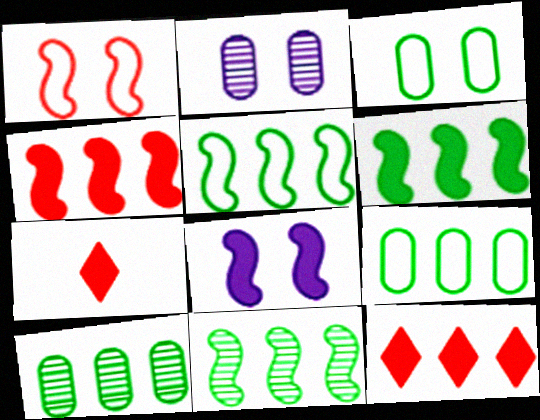[[2, 5, 7], 
[5, 6, 11]]